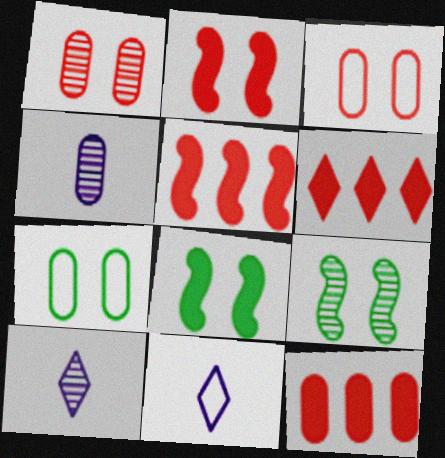[[4, 7, 12], 
[5, 6, 12], 
[5, 7, 10], 
[9, 11, 12]]